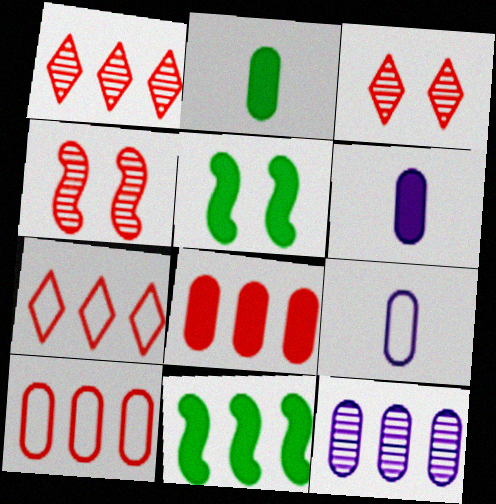[[1, 5, 9], 
[3, 9, 11], 
[7, 11, 12]]